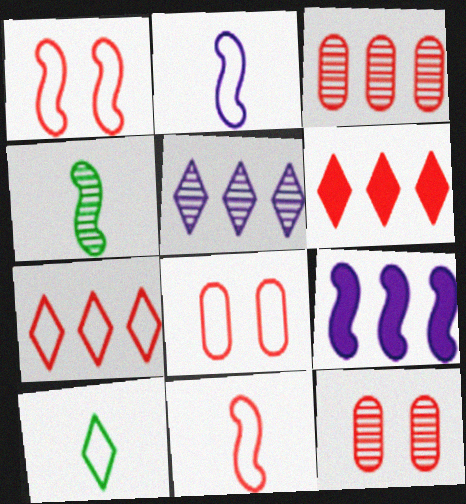[[1, 4, 9], 
[4, 5, 12], 
[6, 11, 12], 
[7, 8, 11], 
[9, 10, 12]]